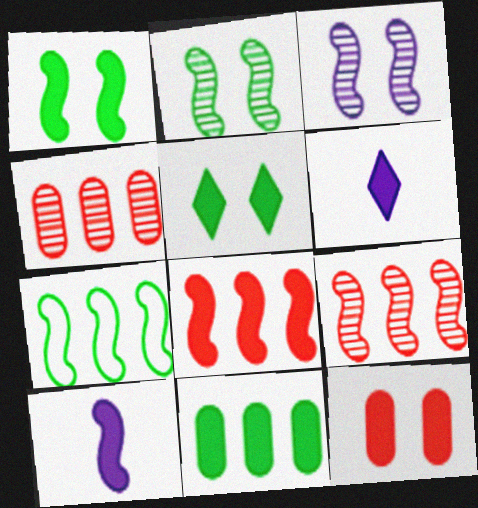[[1, 8, 10]]